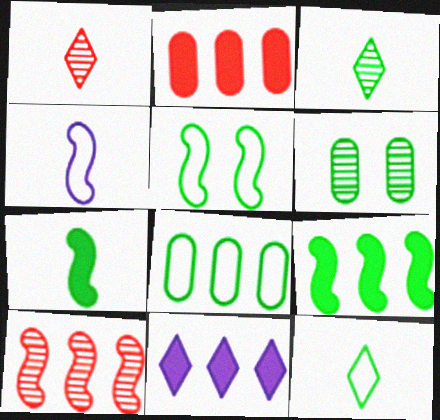[[2, 9, 11], 
[5, 8, 12], 
[6, 9, 12], 
[8, 10, 11]]